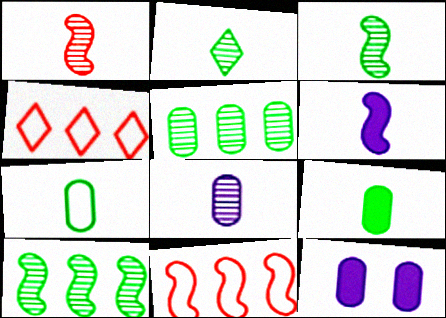[[1, 2, 8], 
[2, 11, 12], 
[3, 4, 12]]